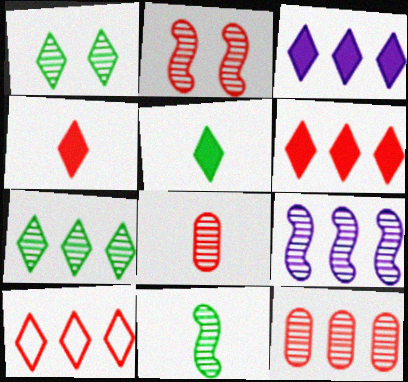[[1, 8, 9], 
[2, 9, 11], 
[3, 7, 10], 
[7, 9, 12]]